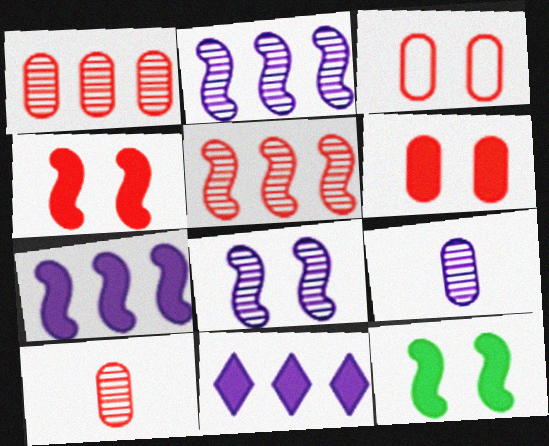[]